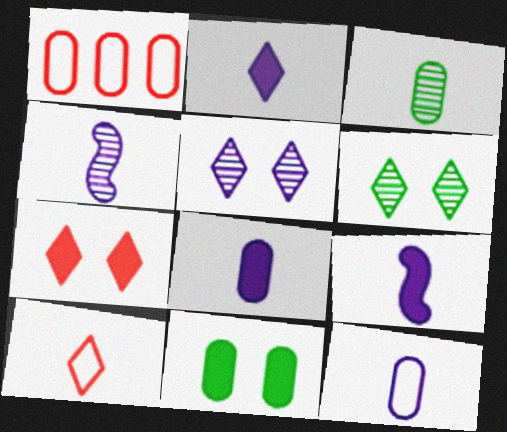[[1, 6, 9], 
[2, 4, 12], 
[2, 8, 9], 
[3, 9, 10]]